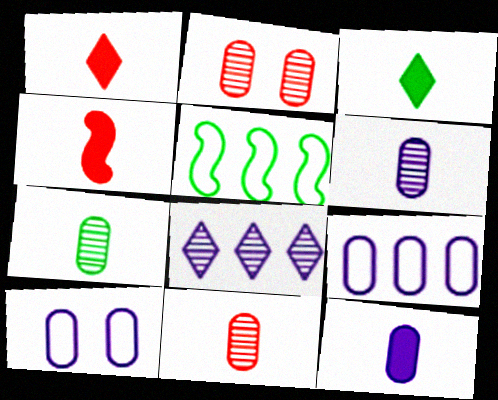[[3, 4, 12], 
[6, 7, 11]]